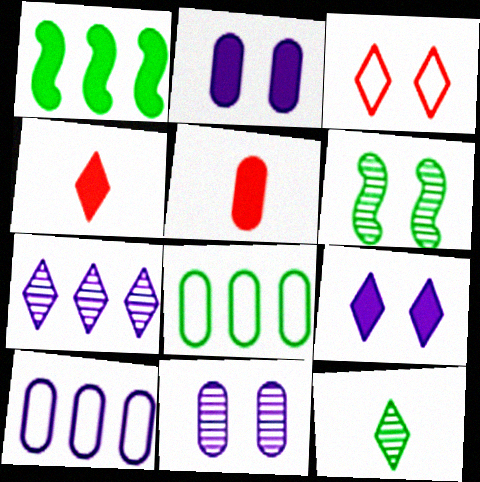[[1, 2, 4], 
[1, 5, 9], 
[2, 3, 6], 
[4, 6, 10], 
[5, 8, 11]]